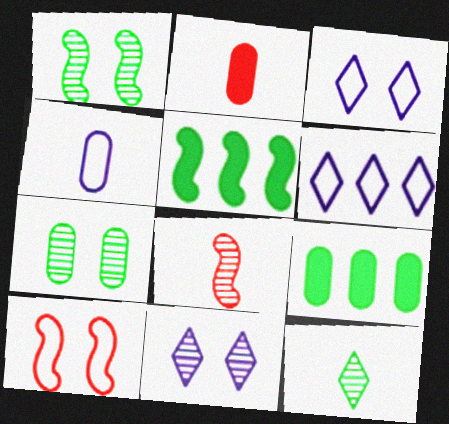[[1, 2, 6], 
[3, 8, 9]]